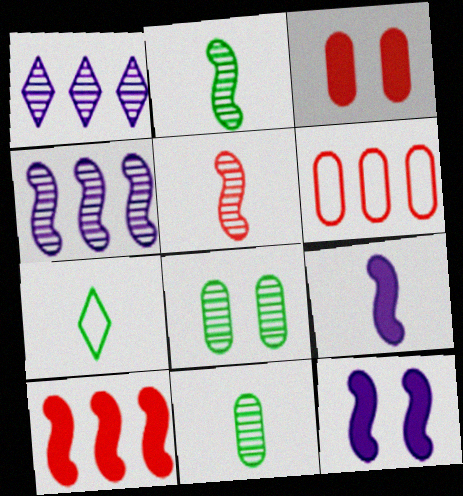[[1, 5, 8], 
[3, 4, 7]]